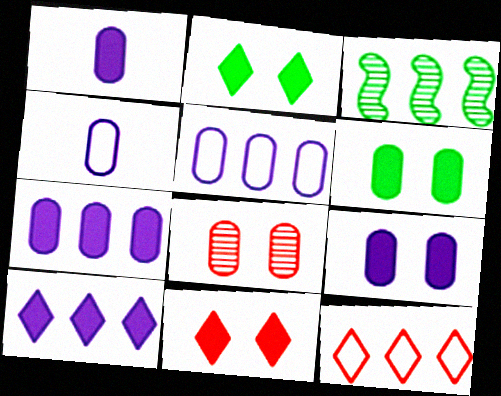[[1, 7, 9], 
[3, 4, 11], 
[3, 7, 12]]